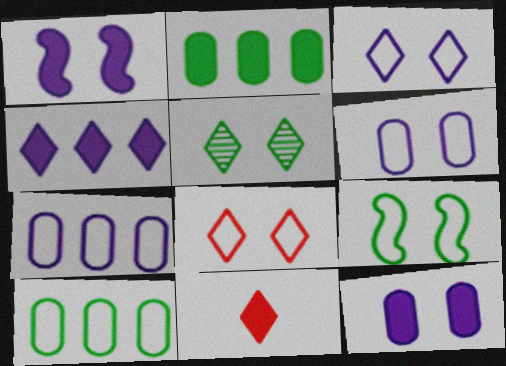[[1, 2, 11], 
[6, 8, 9]]